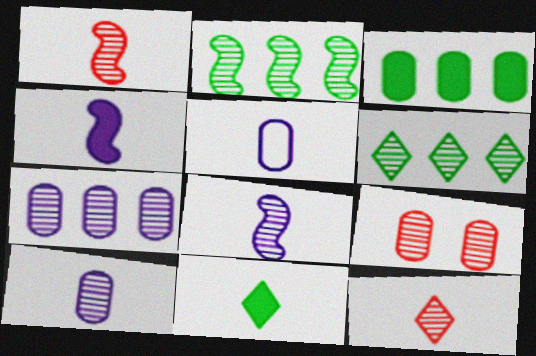[[1, 5, 11], 
[3, 5, 9], 
[6, 8, 9]]